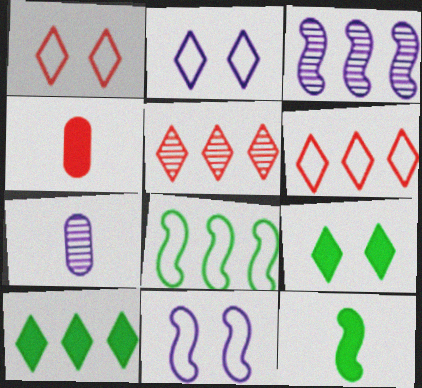[]